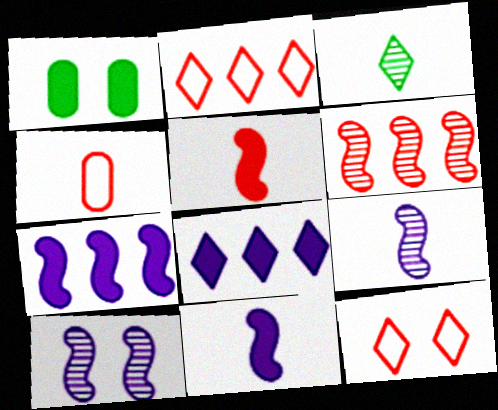[[1, 2, 9], 
[1, 5, 8], 
[1, 10, 12], 
[3, 4, 11], 
[3, 8, 12]]